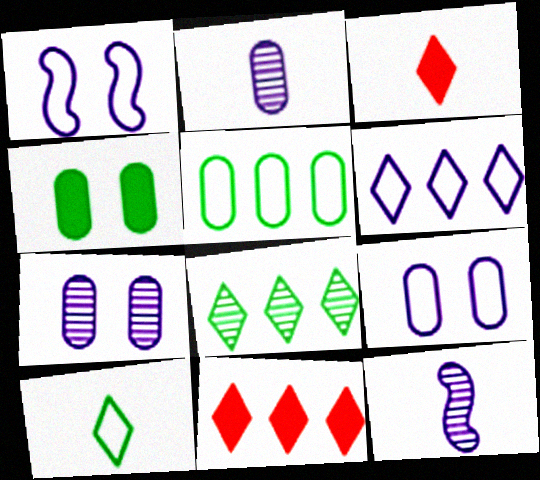[[6, 8, 11]]